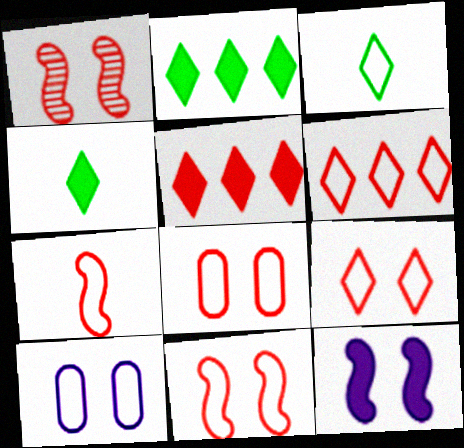[[6, 7, 8], 
[8, 9, 11]]